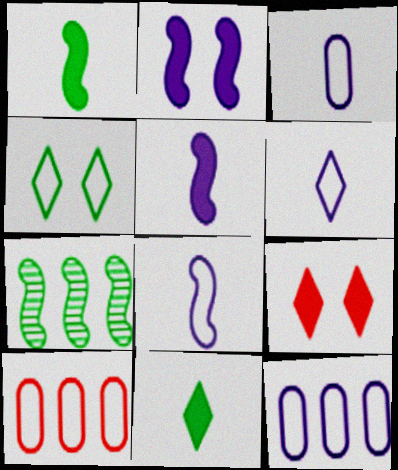[[3, 6, 8], 
[3, 7, 9], 
[4, 8, 10]]